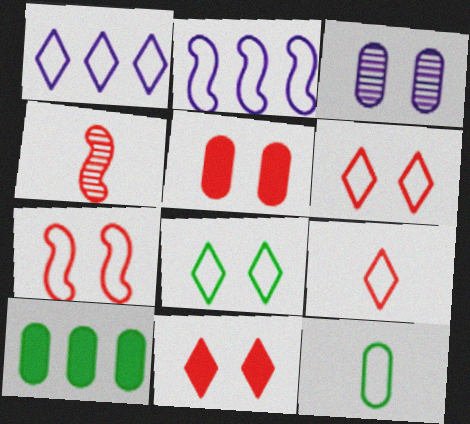[[1, 7, 12], 
[1, 8, 9], 
[2, 6, 12]]